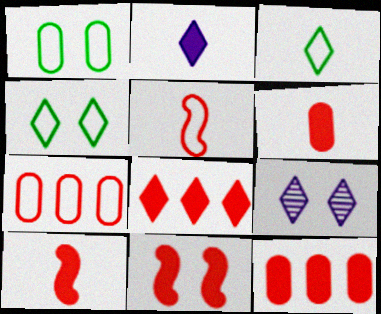[[1, 9, 11], 
[3, 8, 9], 
[6, 8, 11]]